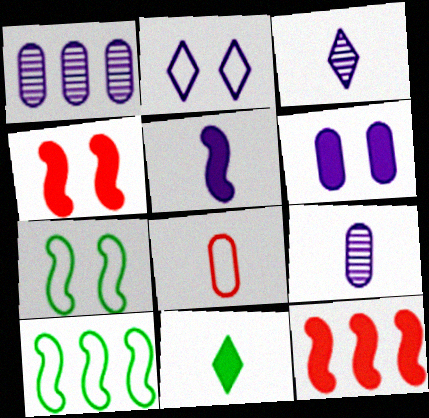[[1, 2, 5], 
[2, 8, 10], 
[6, 11, 12]]